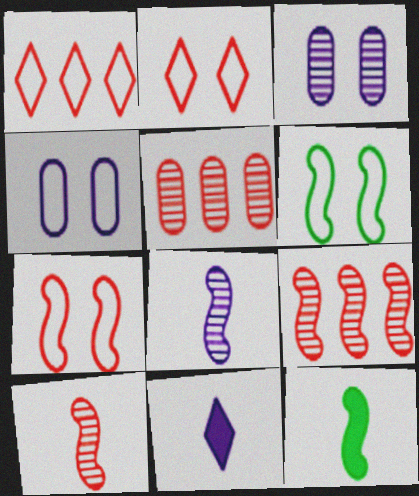[[1, 3, 12], 
[2, 4, 6], 
[5, 6, 11]]